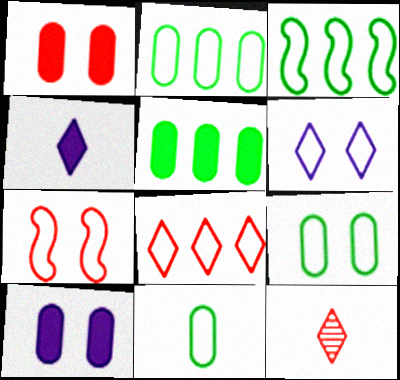[[2, 9, 11], 
[3, 10, 12], 
[6, 7, 9]]